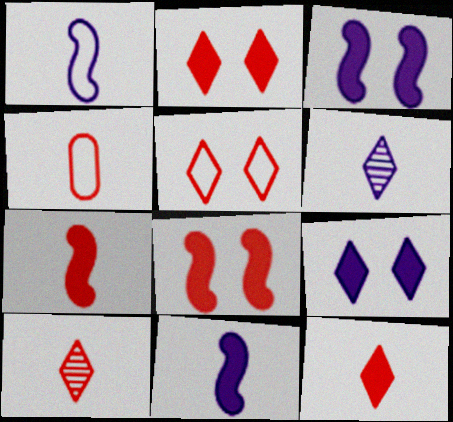[[4, 7, 10]]